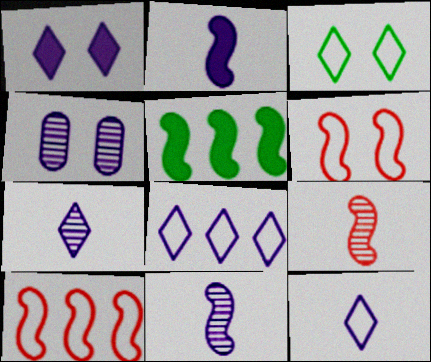[[1, 7, 8], 
[2, 4, 8], 
[5, 6, 11]]